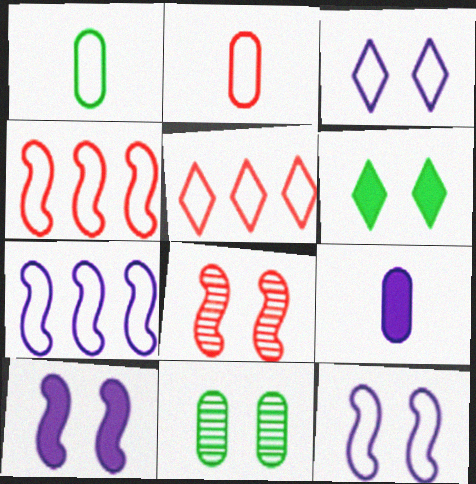[[1, 3, 4], 
[1, 5, 12]]